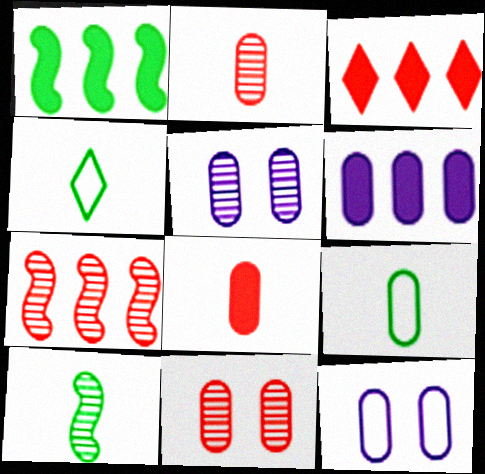[[1, 3, 6], 
[3, 10, 12], 
[6, 9, 11]]